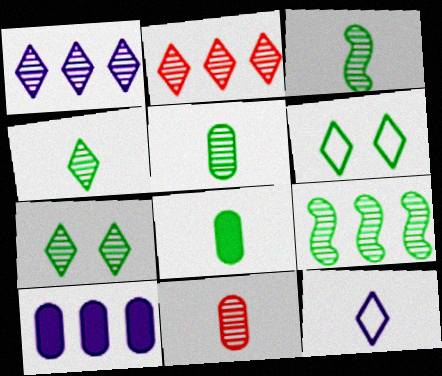[[3, 4, 5], 
[5, 7, 9], 
[6, 8, 9]]